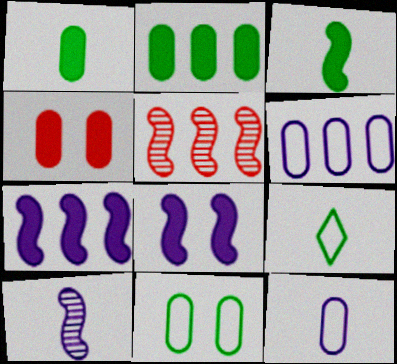[]